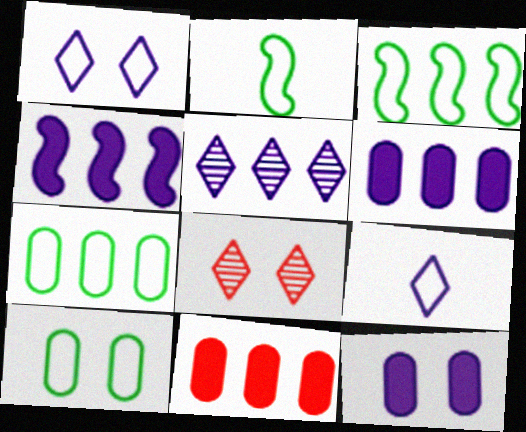[[2, 6, 8], 
[3, 5, 11]]